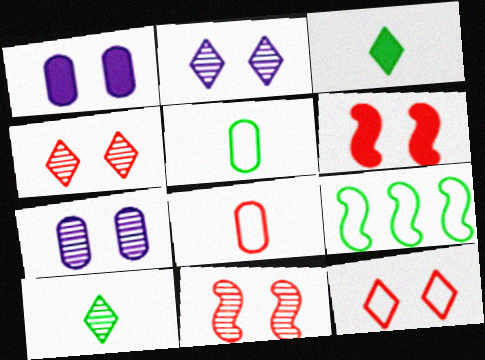[]